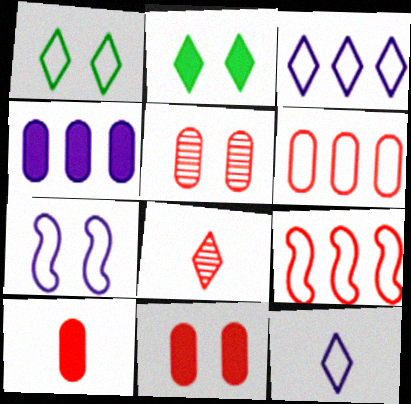[[2, 3, 8], 
[2, 5, 7], 
[5, 6, 10], 
[8, 9, 11]]